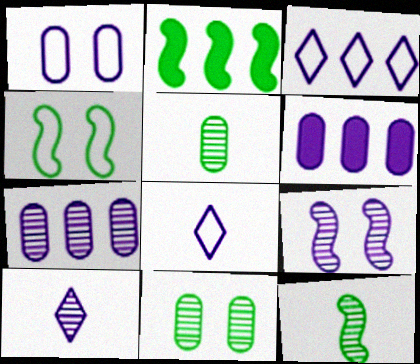[[2, 4, 12], 
[6, 8, 9], 
[7, 9, 10]]